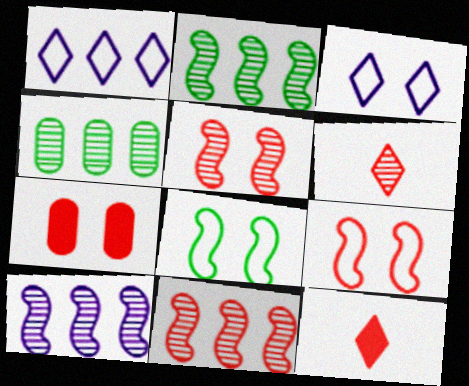[[2, 10, 11]]